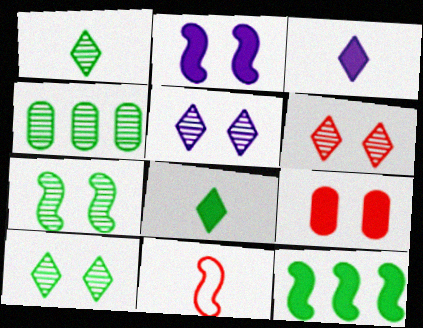[[1, 4, 7], 
[3, 9, 12], 
[5, 6, 10]]